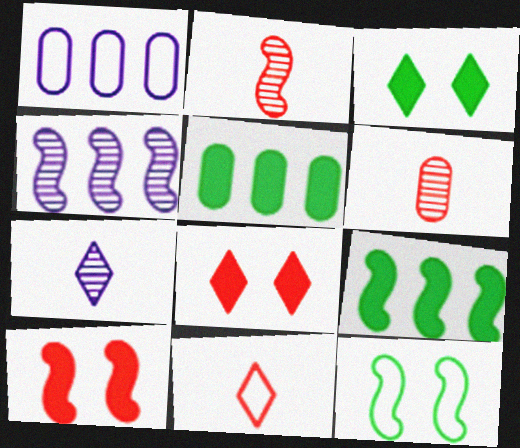[[1, 2, 3], 
[1, 11, 12]]